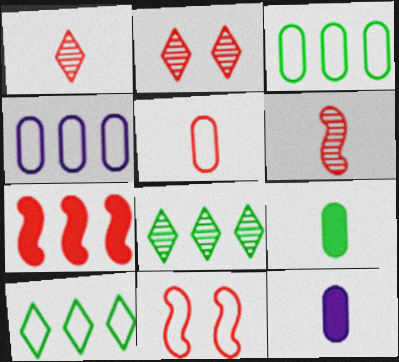[[2, 5, 7], 
[4, 7, 8], 
[6, 7, 11], 
[8, 11, 12]]